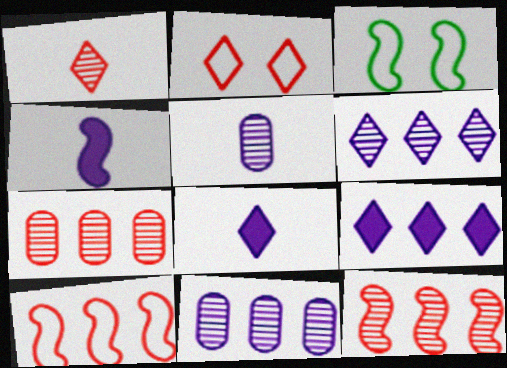[[3, 4, 12], 
[3, 7, 8]]